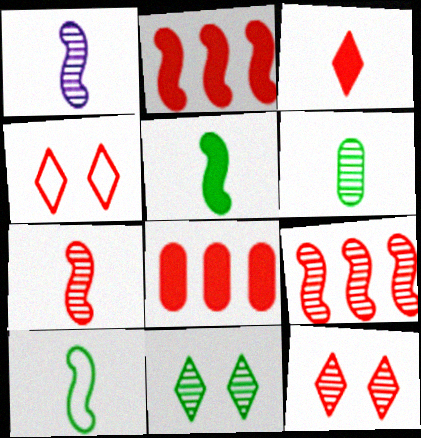[[4, 7, 8]]